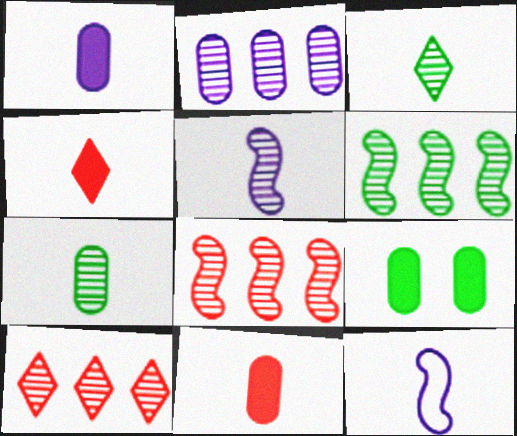[[2, 6, 10], 
[3, 11, 12], 
[4, 7, 12], 
[9, 10, 12]]